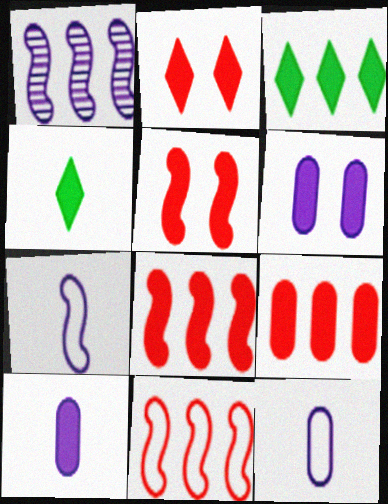[[3, 5, 10], 
[4, 6, 8]]